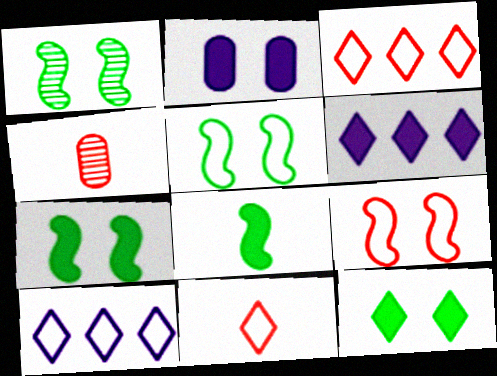[[1, 5, 7], 
[4, 5, 6], 
[4, 7, 10]]